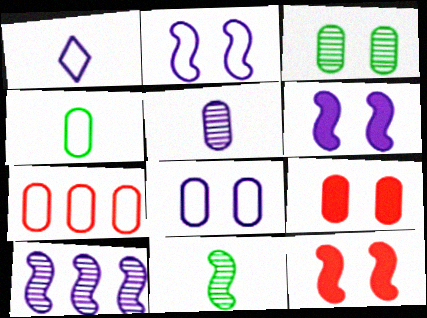[[3, 8, 9], 
[4, 7, 8]]